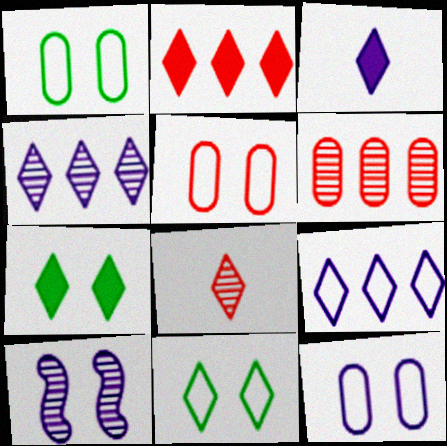[[1, 5, 12], 
[2, 3, 7], 
[5, 7, 10], 
[7, 8, 9]]